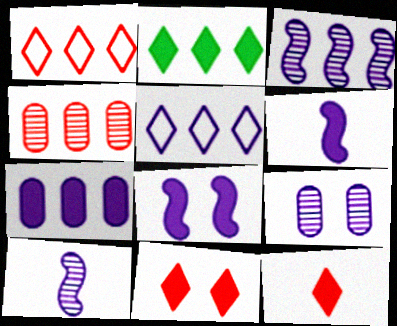[[3, 5, 7], 
[5, 6, 9]]